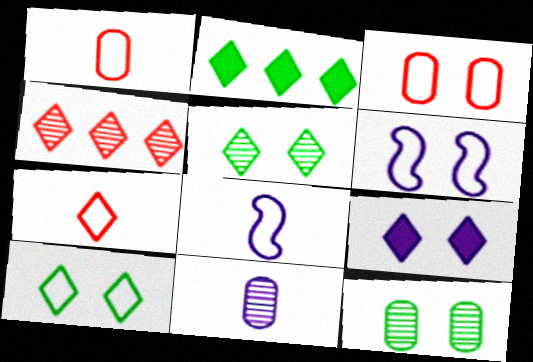[[3, 6, 10]]